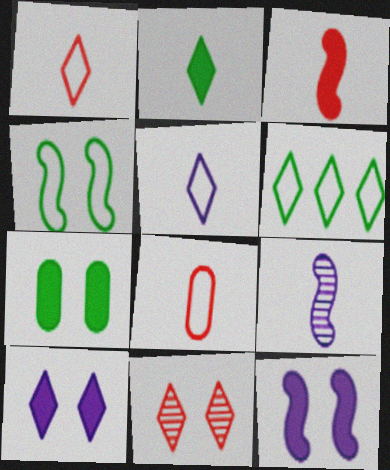[[2, 8, 9]]